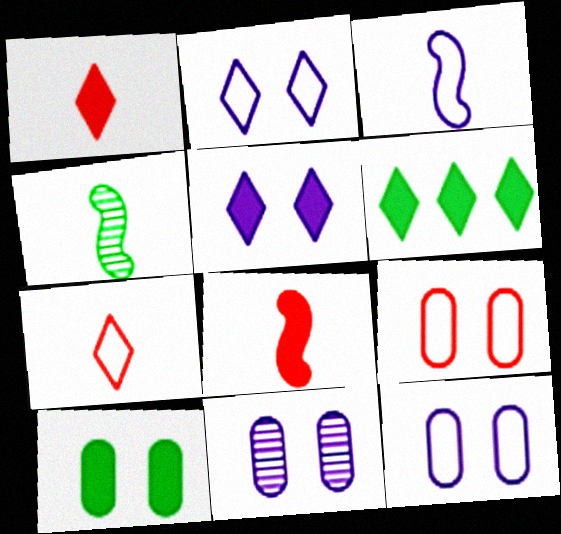[[1, 5, 6], 
[3, 4, 8], 
[9, 10, 11]]